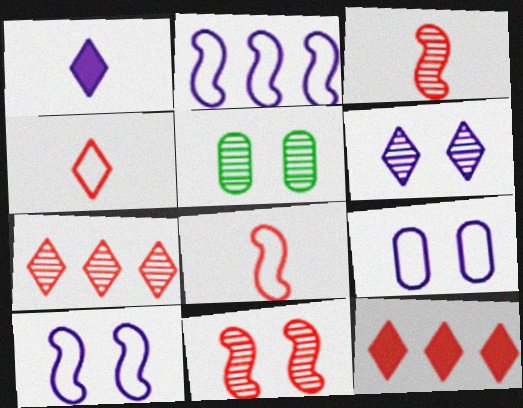[[5, 6, 11]]